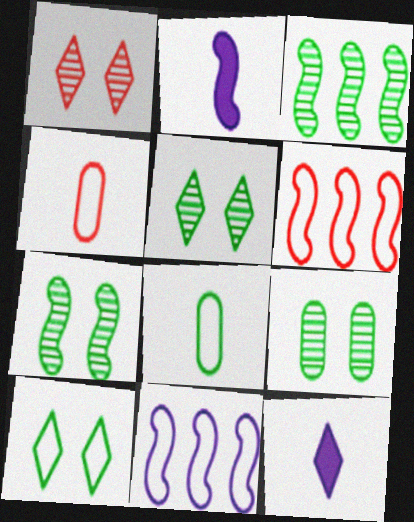[[2, 6, 7], 
[4, 10, 11], 
[5, 7, 9], 
[6, 9, 12]]